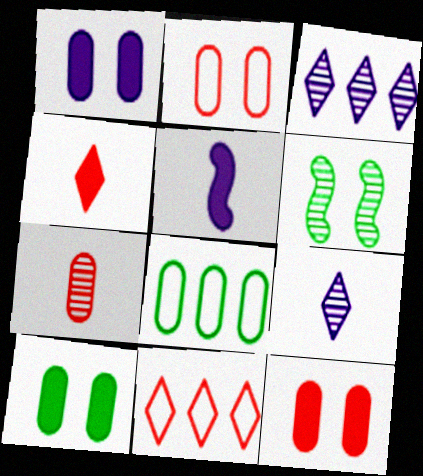[[1, 7, 8], 
[1, 10, 12], 
[3, 6, 7]]